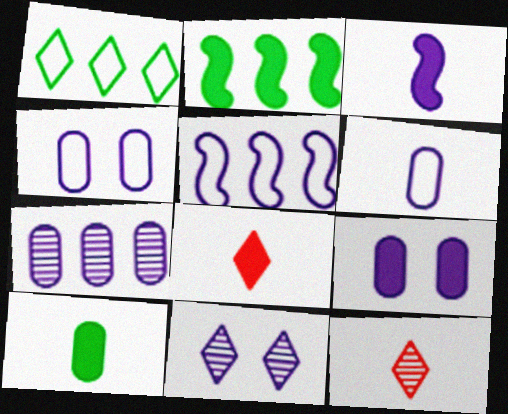[[1, 8, 11], 
[2, 4, 12], 
[2, 8, 9], 
[3, 8, 10], 
[6, 7, 9]]